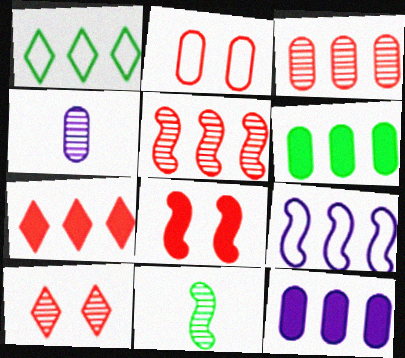[[1, 4, 8], 
[1, 5, 12], 
[2, 4, 6], 
[2, 8, 10], 
[8, 9, 11]]